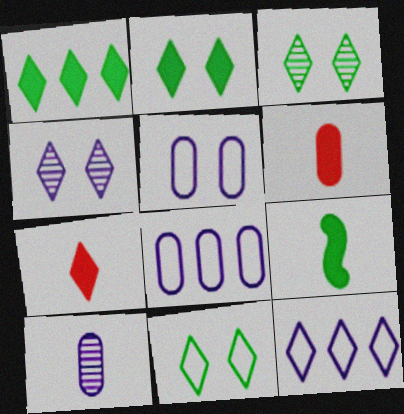[[2, 3, 11], 
[3, 7, 12]]